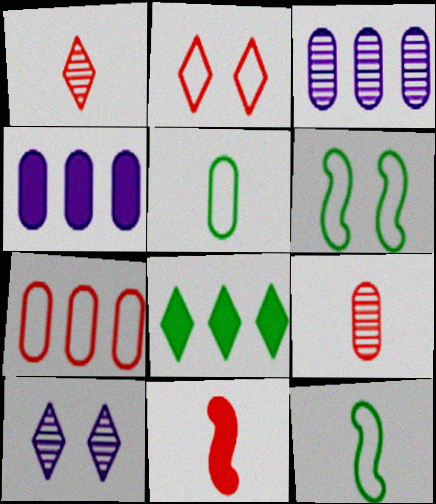[[1, 4, 6]]